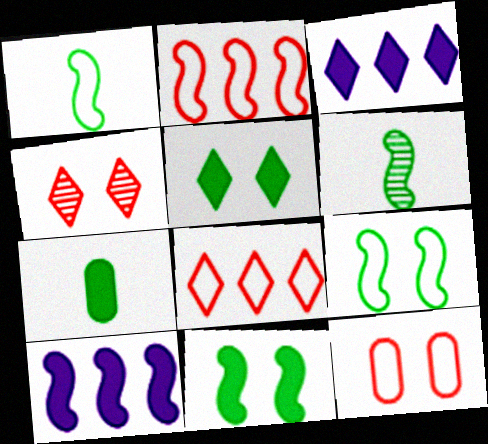[[3, 6, 12]]